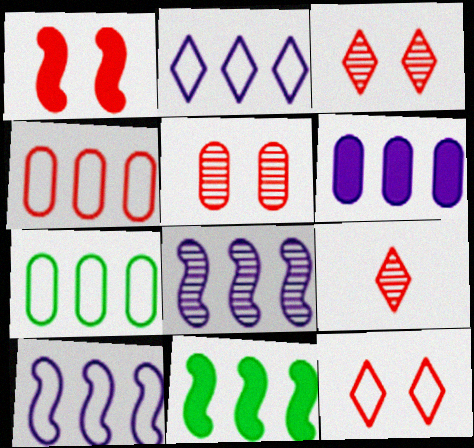[[1, 4, 9], 
[1, 5, 12], 
[2, 6, 8]]